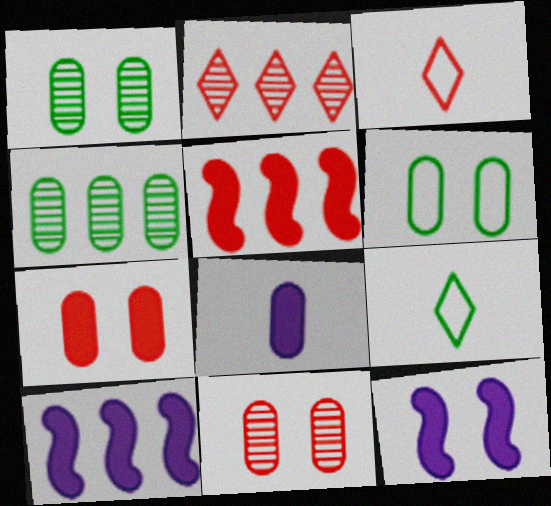[[1, 3, 10], 
[3, 4, 12], 
[3, 5, 11], 
[9, 10, 11]]